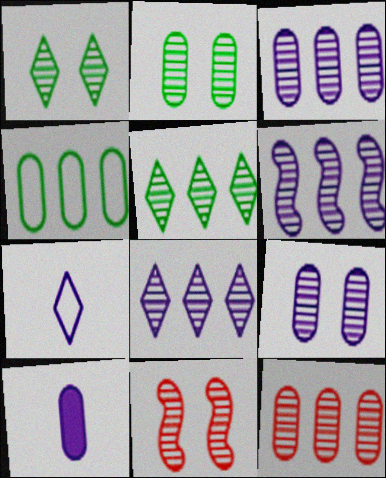[[1, 9, 11], 
[3, 6, 8], 
[5, 6, 12]]